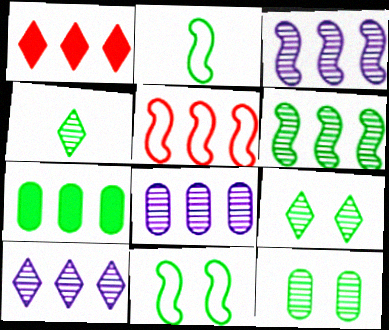[[2, 7, 9], 
[3, 8, 10], 
[4, 6, 12], 
[4, 7, 11], 
[5, 7, 10]]